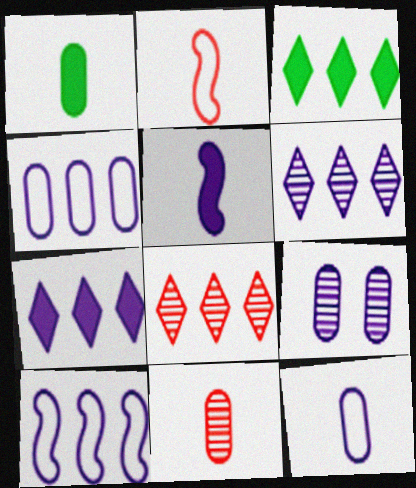[[1, 11, 12], 
[2, 3, 9]]